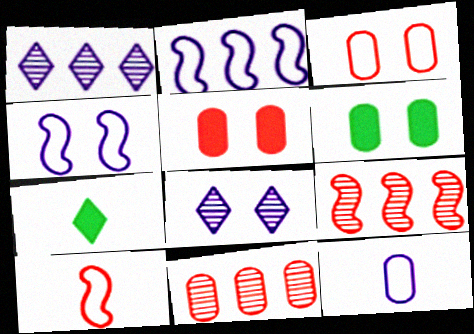[[1, 6, 10], 
[4, 7, 11], 
[6, 11, 12]]